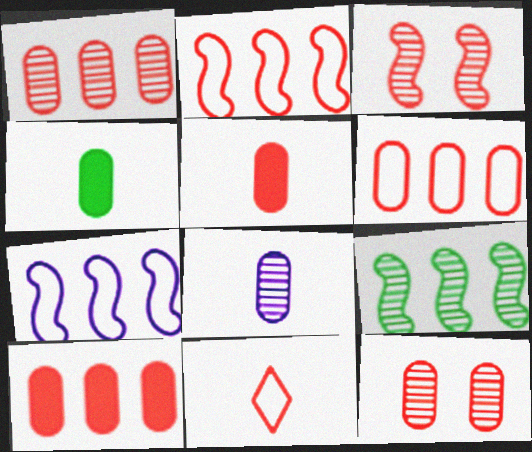[[1, 6, 10], 
[3, 10, 11], 
[5, 6, 12]]